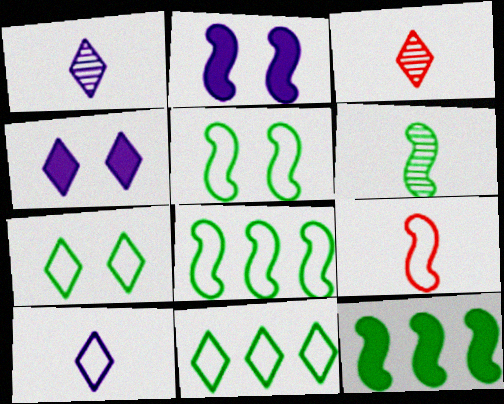[[3, 4, 11], 
[5, 6, 12]]